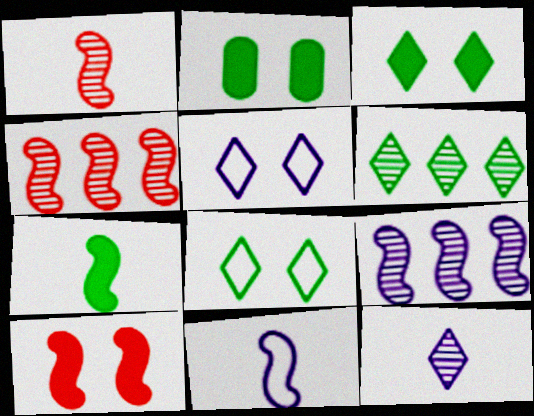[[1, 7, 11]]